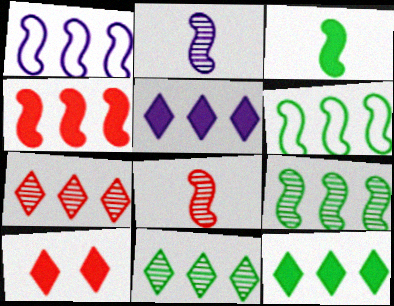[[1, 4, 9]]